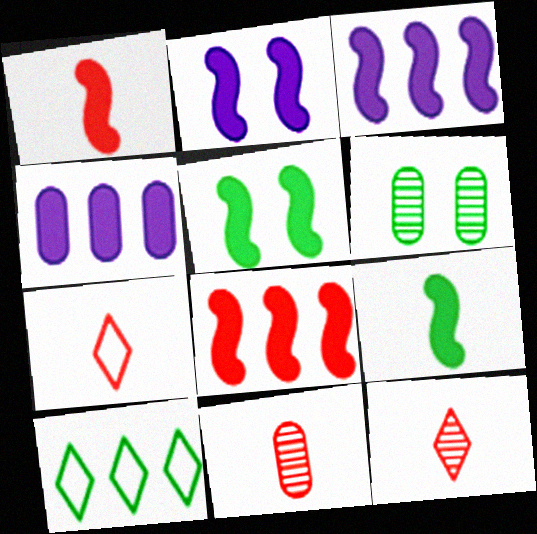[[1, 3, 5], 
[1, 7, 11], 
[2, 8, 9], 
[2, 10, 11], 
[3, 6, 7], 
[6, 9, 10]]